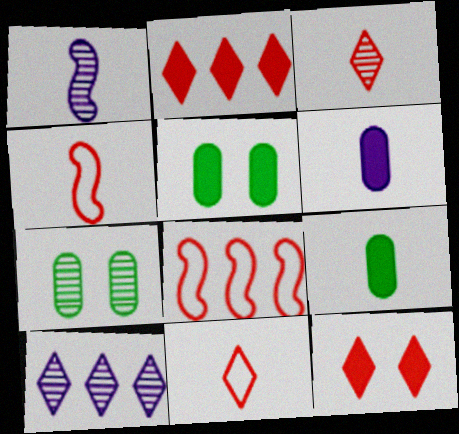[[1, 9, 11], 
[4, 5, 10]]